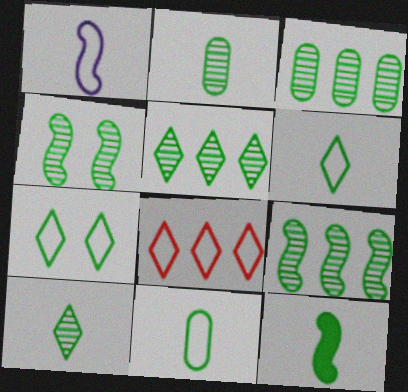[[2, 4, 5], 
[2, 6, 12], 
[3, 4, 10], 
[3, 5, 9], 
[3, 7, 12], 
[10, 11, 12]]